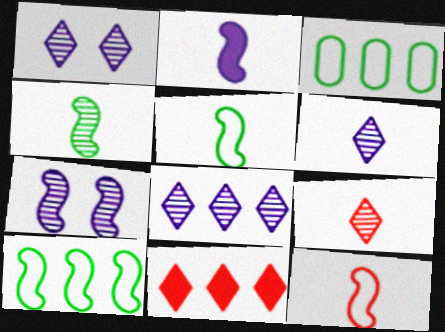[[1, 6, 8], 
[2, 4, 12]]